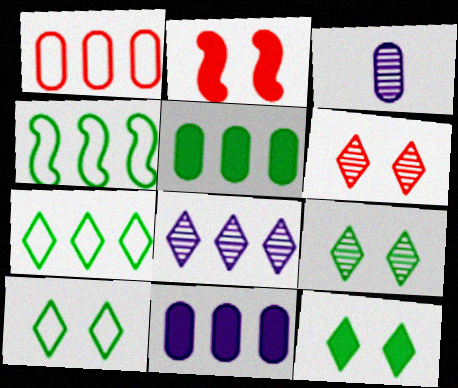[[2, 3, 7], 
[9, 10, 12]]